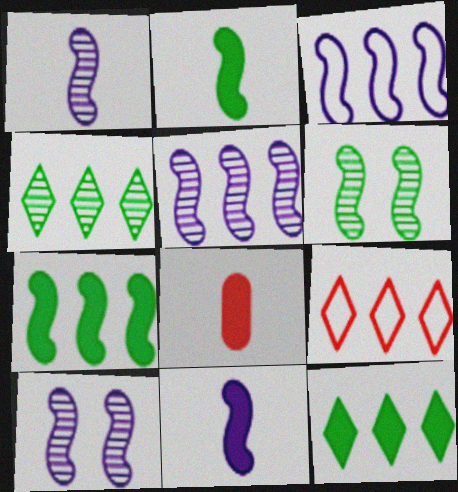[[1, 5, 10], 
[3, 10, 11]]